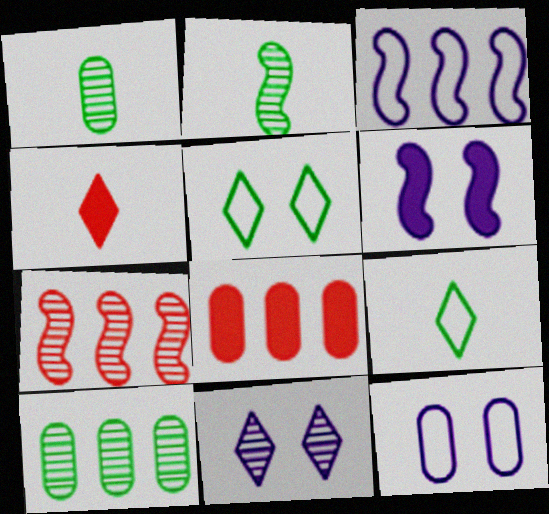[[1, 7, 11], 
[1, 8, 12], 
[6, 11, 12]]